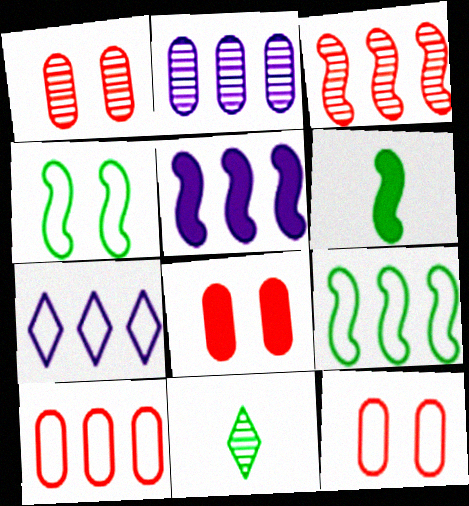[[1, 6, 7], 
[1, 8, 12], 
[2, 5, 7], 
[3, 5, 9], 
[5, 11, 12], 
[7, 9, 10]]